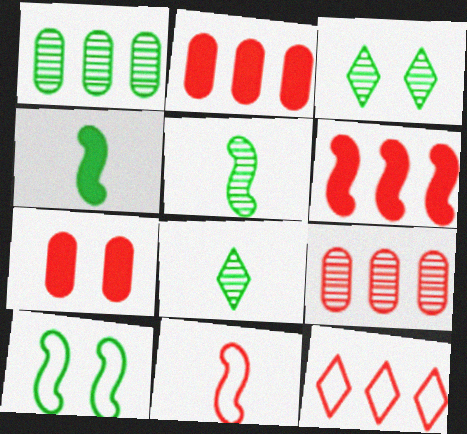[[1, 3, 5], 
[6, 9, 12]]